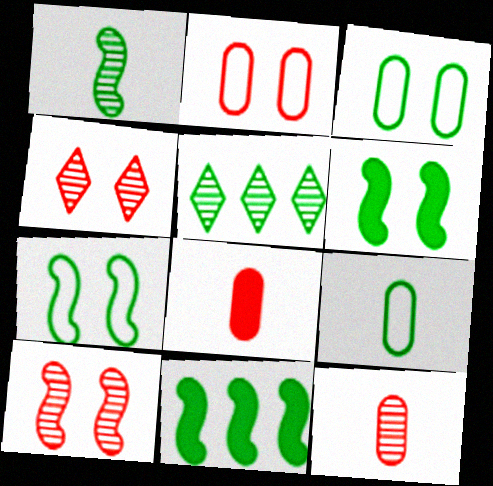[[1, 7, 11], 
[5, 6, 9]]